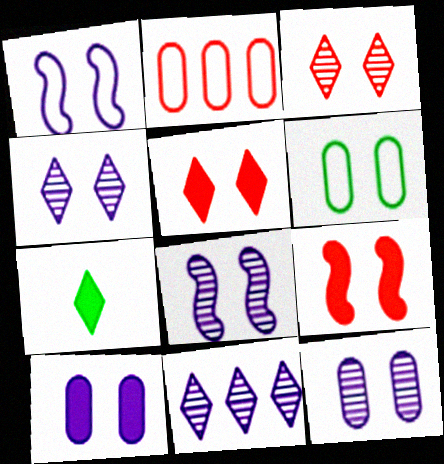[[1, 4, 10], 
[2, 7, 8], 
[4, 6, 9], 
[4, 8, 12], 
[5, 6, 8]]